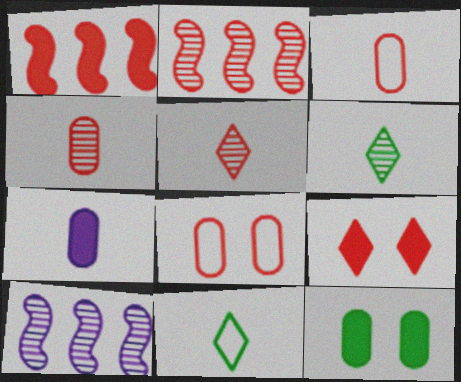[[1, 5, 8], 
[2, 3, 9]]